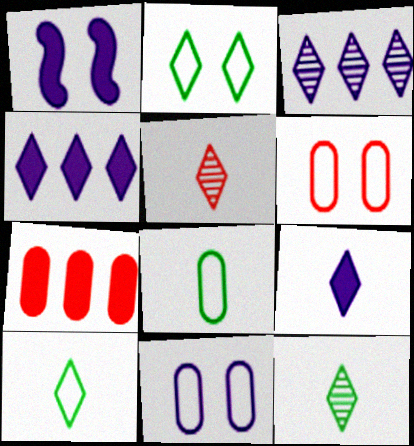[[2, 4, 5], 
[5, 9, 10]]